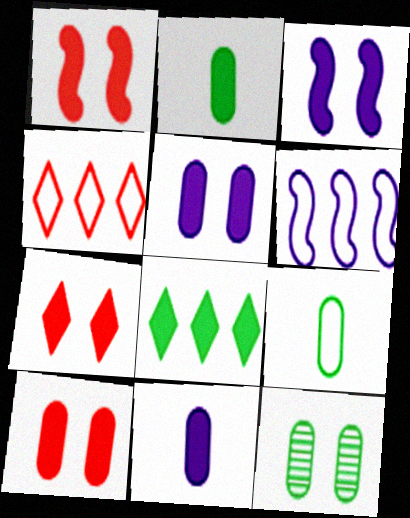[[1, 7, 10], 
[1, 8, 11]]